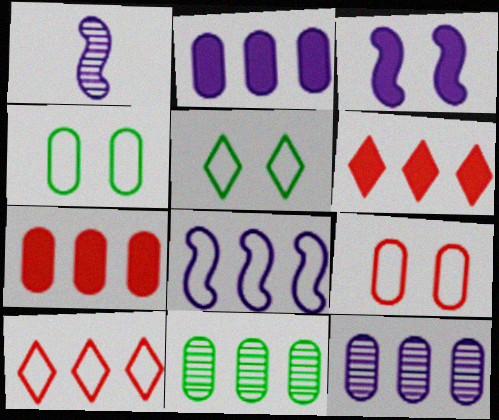[[1, 3, 8], 
[1, 4, 6], 
[1, 5, 7], 
[6, 8, 11]]